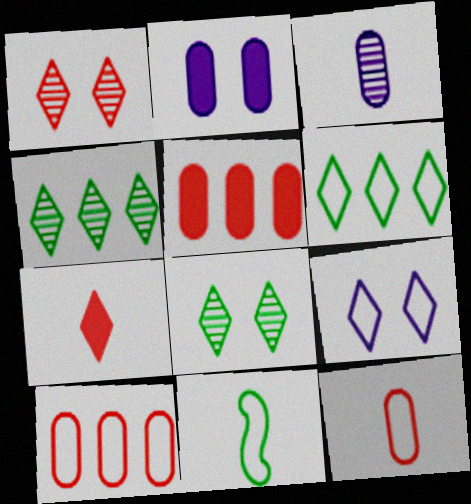[[3, 7, 11], 
[4, 7, 9], 
[9, 10, 11]]